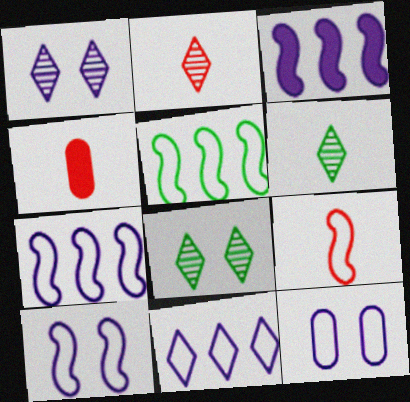[[1, 4, 5], 
[2, 4, 9], 
[4, 7, 8], 
[5, 9, 10]]